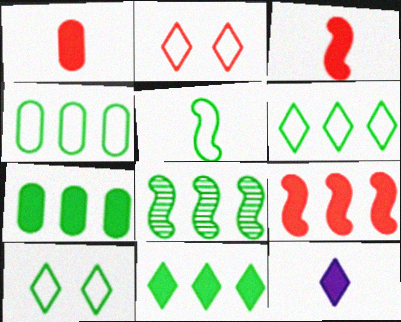[[4, 5, 10], 
[4, 8, 11], 
[6, 7, 8]]